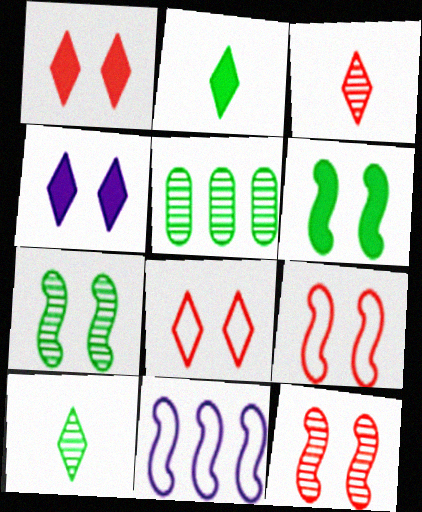[[5, 7, 10]]